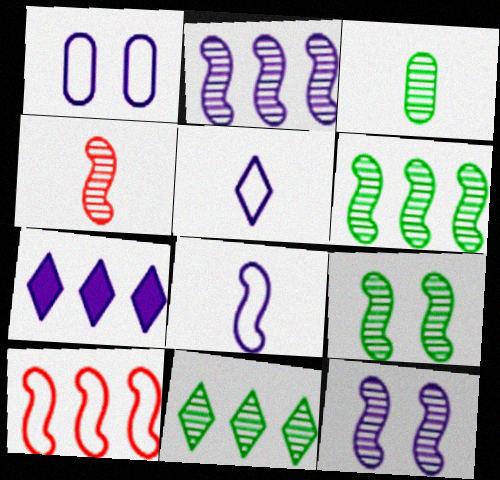[[2, 4, 9], 
[3, 9, 11], 
[4, 6, 12]]